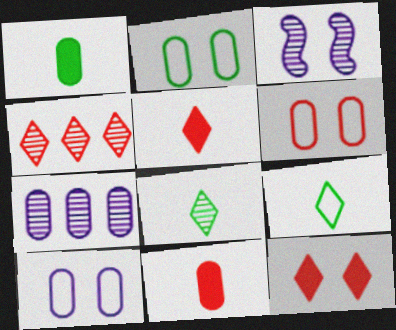[[1, 6, 7], 
[2, 3, 12], 
[2, 6, 10], 
[2, 7, 11]]